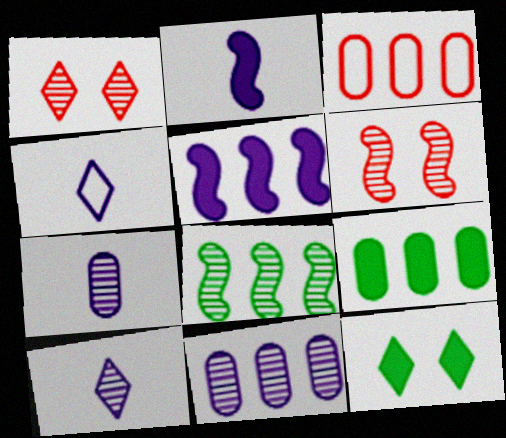[[1, 7, 8], 
[2, 4, 7], 
[3, 9, 11], 
[4, 6, 9]]